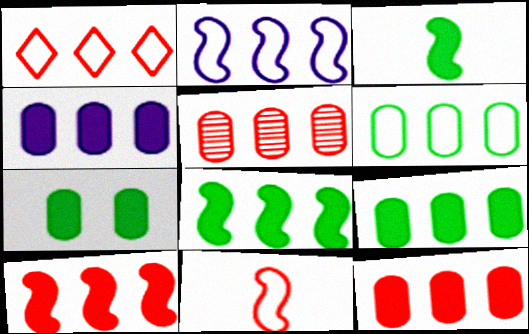[[1, 2, 6], 
[1, 5, 10], 
[4, 5, 6], 
[4, 9, 12]]